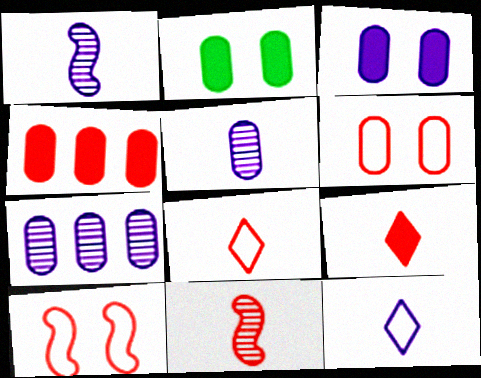[]